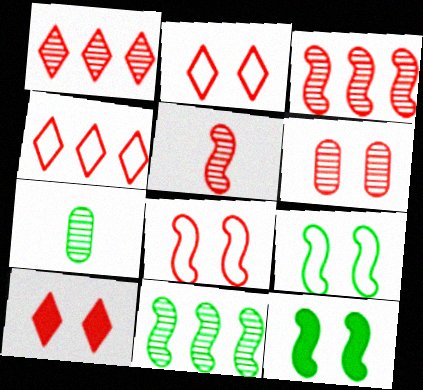[[1, 5, 6], 
[6, 8, 10]]